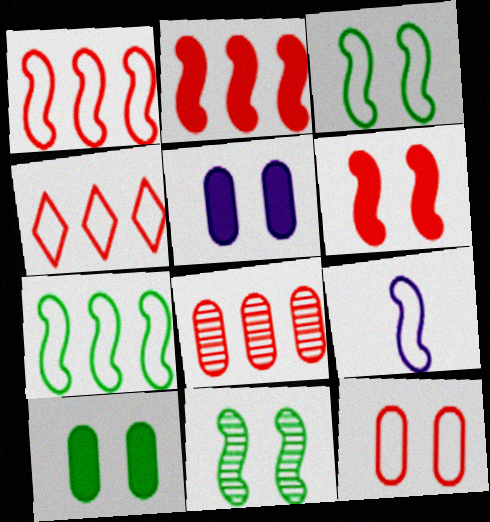[[1, 3, 9], 
[2, 4, 8], 
[2, 9, 11]]